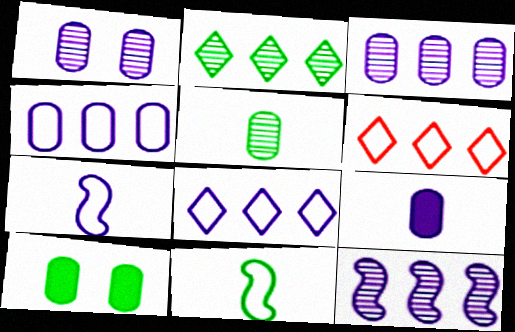[[1, 4, 9], 
[2, 10, 11]]